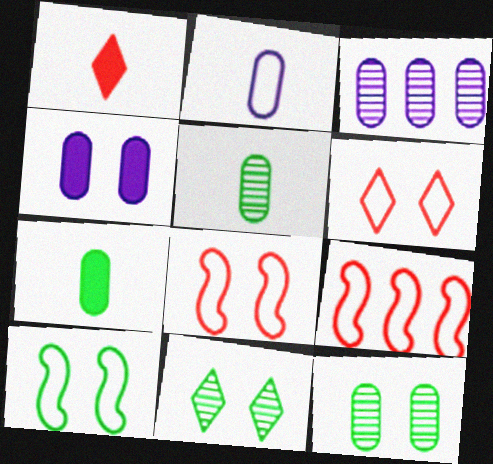[[1, 3, 10], 
[2, 3, 4], 
[4, 8, 11]]